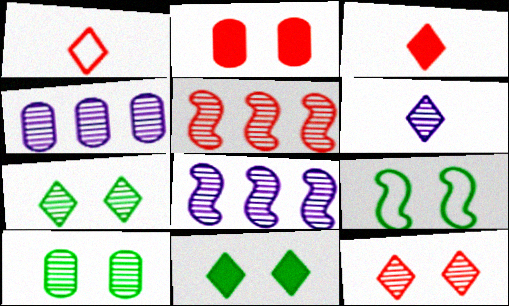[[1, 2, 5], 
[3, 4, 9], 
[5, 6, 10], 
[9, 10, 11]]